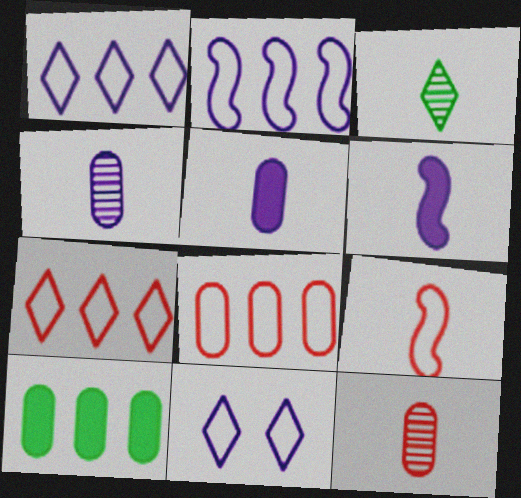[[3, 5, 9]]